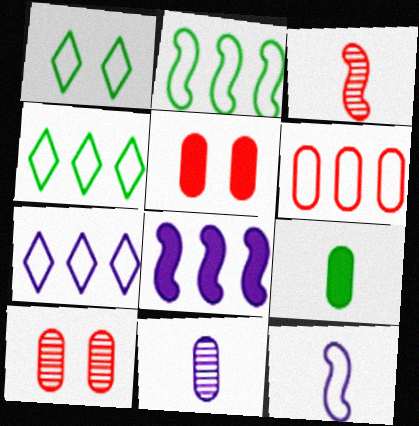[[1, 6, 12], 
[2, 6, 7]]